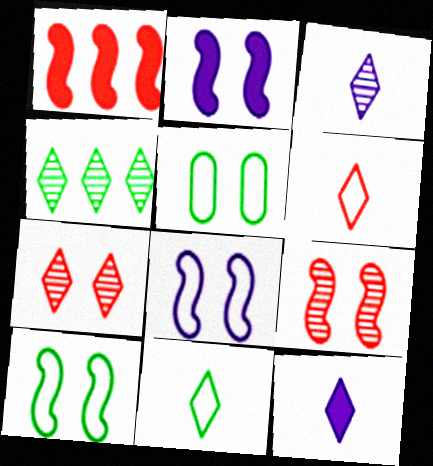[[1, 3, 5], 
[2, 5, 7], 
[2, 9, 10], 
[3, 4, 7]]